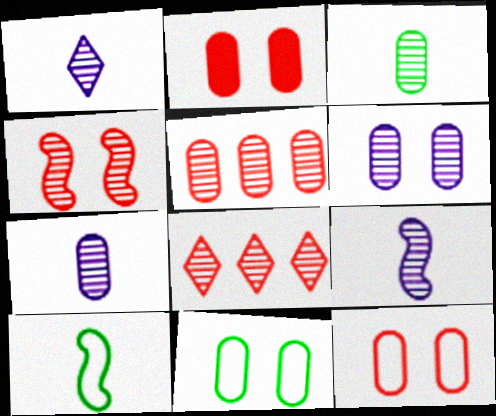[[1, 7, 9], 
[2, 6, 11], 
[3, 5, 6]]